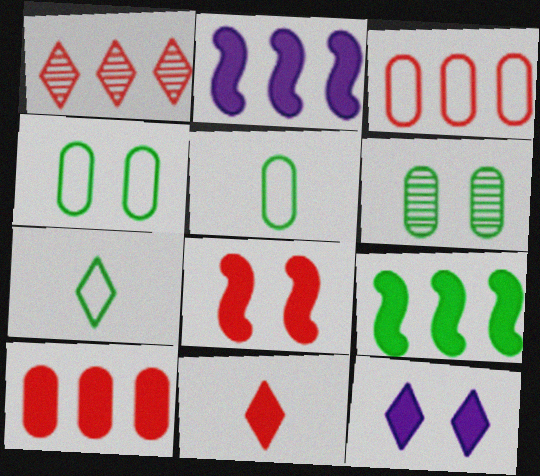[[1, 7, 12], 
[6, 7, 9], 
[8, 10, 11]]